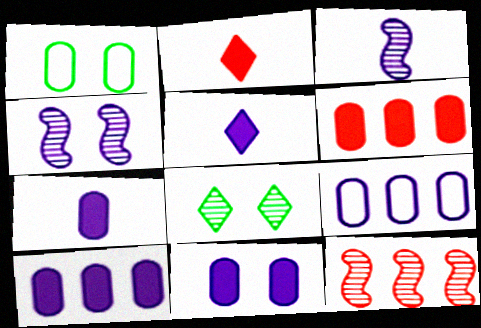[[1, 5, 12], 
[4, 5, 9], 
[7, 10, 11]]